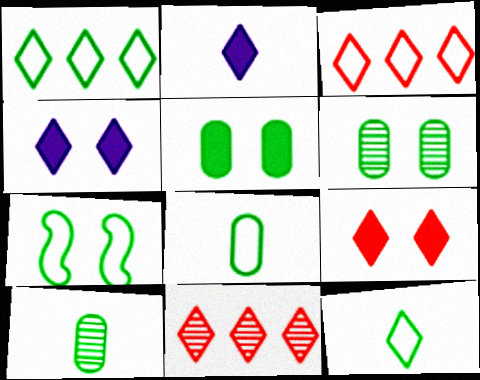[[1, 7, 8], 
[4, 11, 12]]